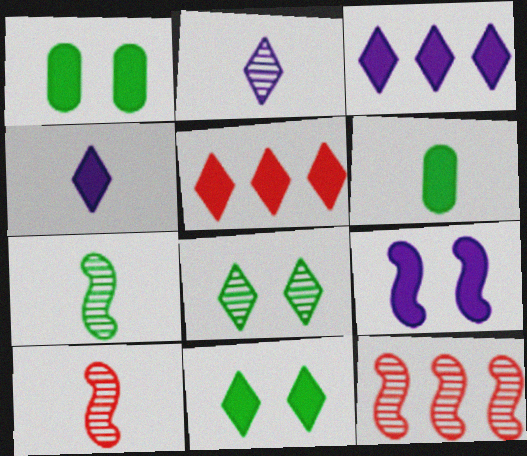[[4, 5, 11], 
[5, 6, 9]]